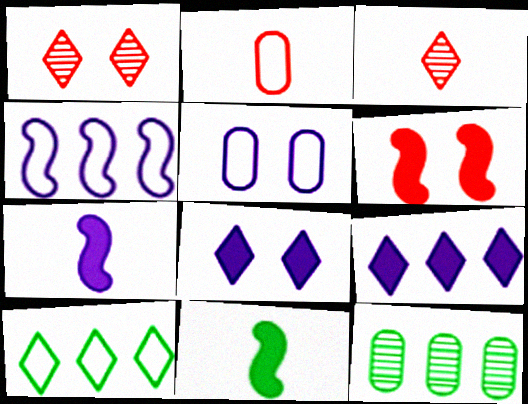[[3, 8, 10]]